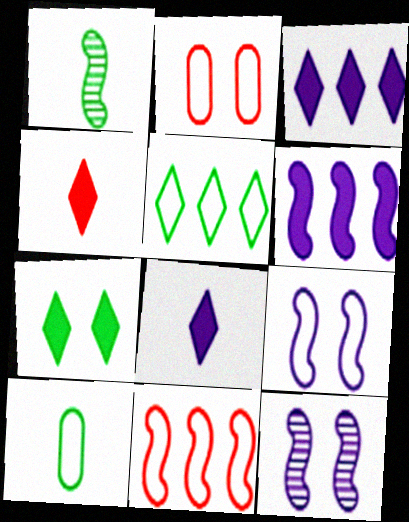[[1, 2, 3], 
[2, 7, 12], 
[3, 4, 7]]